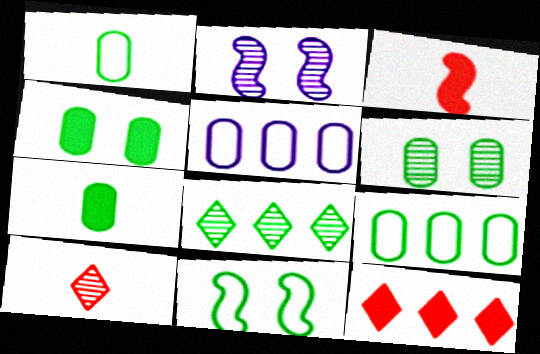[[1, 2, 12], 
[6, 7, 9], 
[7, 8, 11]]